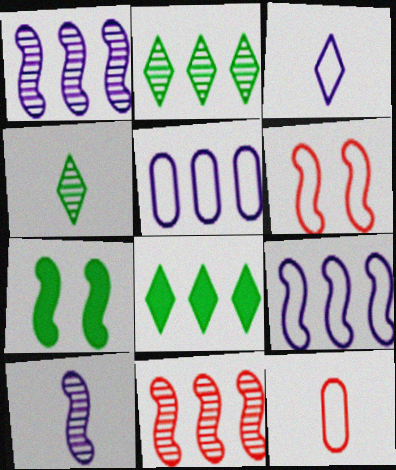[[5, 8, 11]]